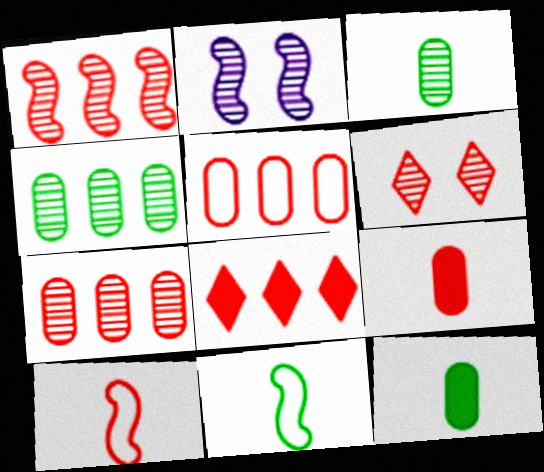[[1, 5, 8]]